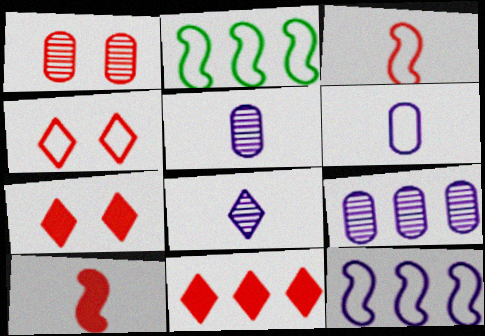[[1, 3, 11], 
[2, 4, 6], 
[2, 5, 7], 
[2, 9, 11]]